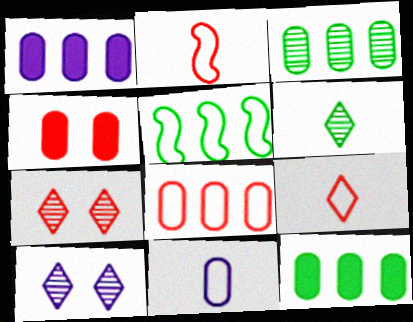[[1, 3, 8], 
[2, 10, 12], 
[3, 4, 11]]